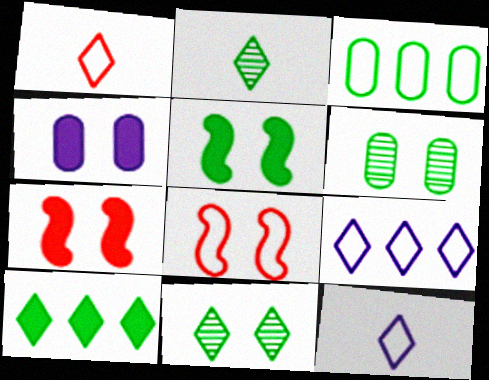[[2, 3, 5], 
[3, 8, 12], 
[4, 8, 11]]